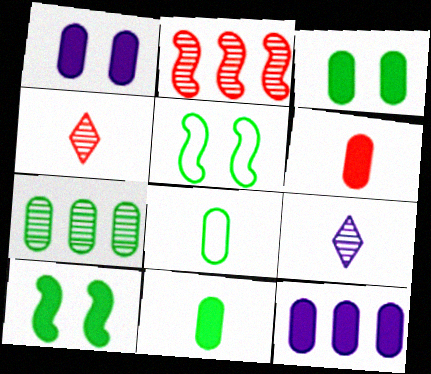[[3, 6, 12], 
[3, 7, 8], 
[4, 5, 12]]